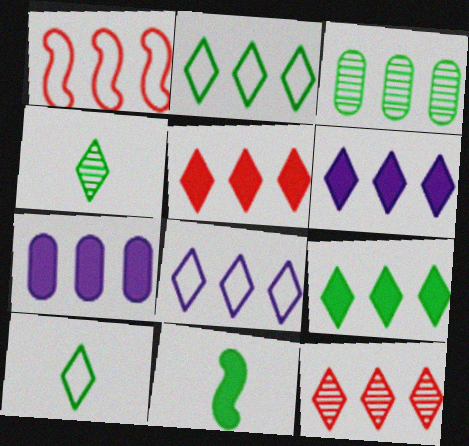[[1, 3, 6], 
[2, 6, 12], 
[5, 6, 9], 
[8, 9, 12]]